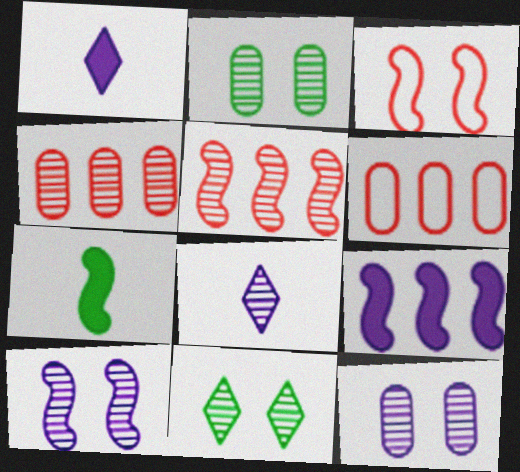[[2, 5, 8]]